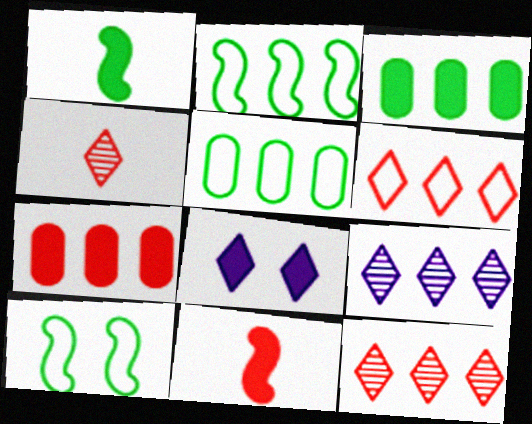[[1, 7, 8], 
[2, 7, 9], 
[3, 8, 11]]